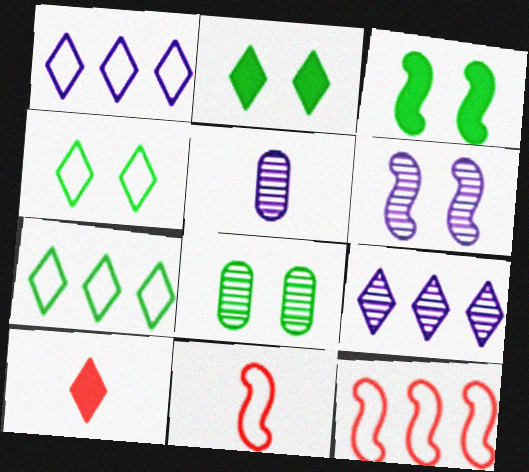[[2, 5, 12], 
[3, 4, 8], 
[4, 9, 10], 
[5, 6, 9]]